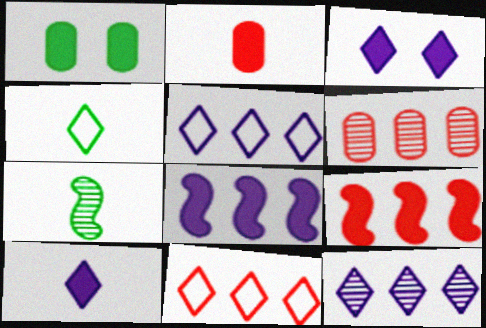[[1, 9, 10], 
[6, 9, 11]]